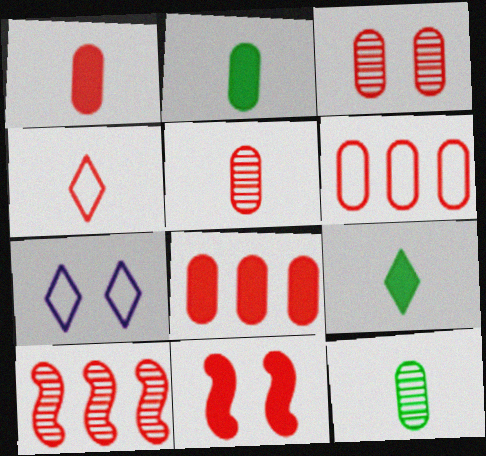[[1, 3, 6], 
[2, 7, 10]]